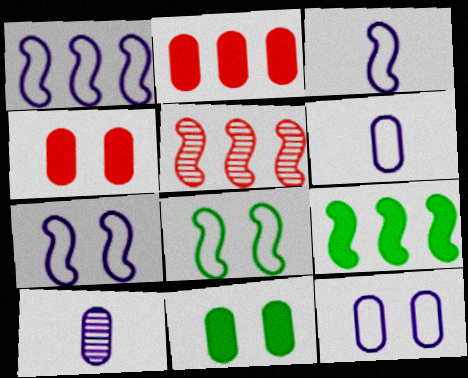[[1, 3, 7], 
[1, 5, 9]]